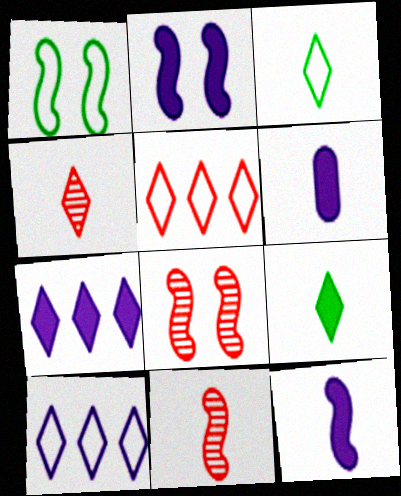[[1, 2, 8], 
[2, 6, 7], 
[3, 6, 11]]